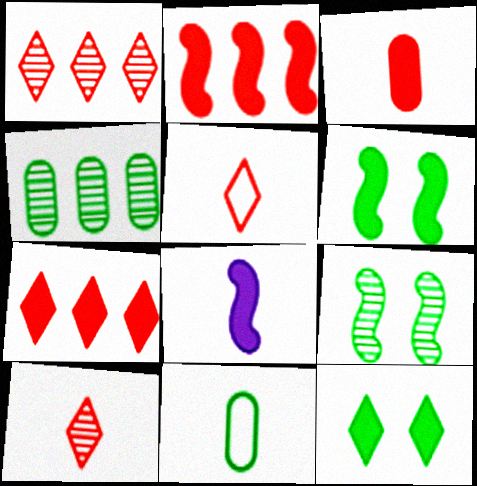[[2, 6, 8], 
[8, 10, 11]]